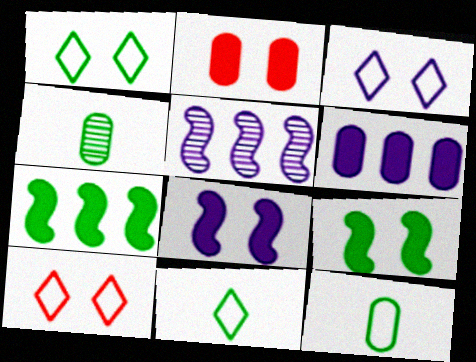[[1, 3, 10], 
[1, 4, 7], 
[2, 5, 11]]